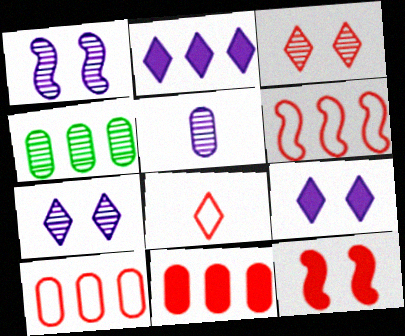[[2, 4, 6]]